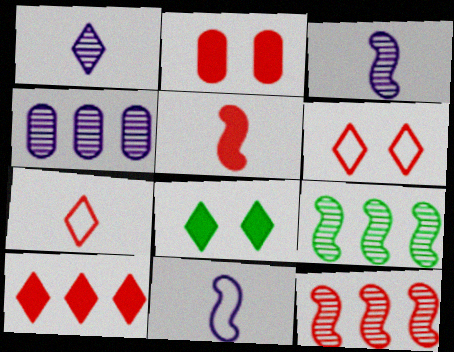[[2, 5, 10], 
[2, 7, 12]]